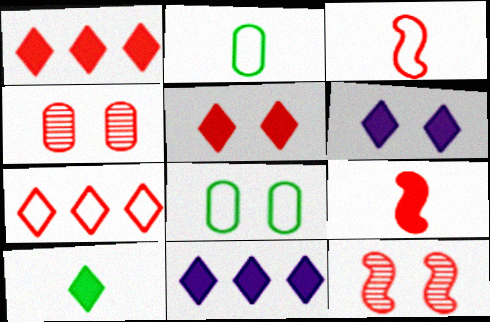[[1, 3, 4], 
[1, 6, 10], 
[2, 11, 12], 
[4, 7, 9], 
[5, 10, 11], 
[6, 8, 12]]